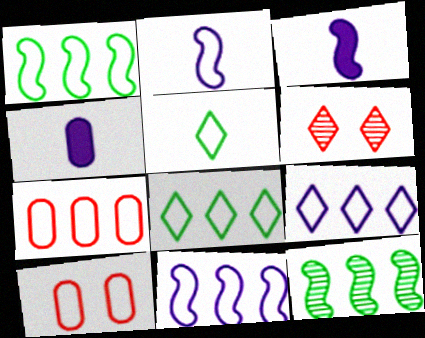[[1, 4, 6], 
[1, 7, 9], 
[2, 8, 10], 
[5, 10, 11], 
[7, 8, 11]]